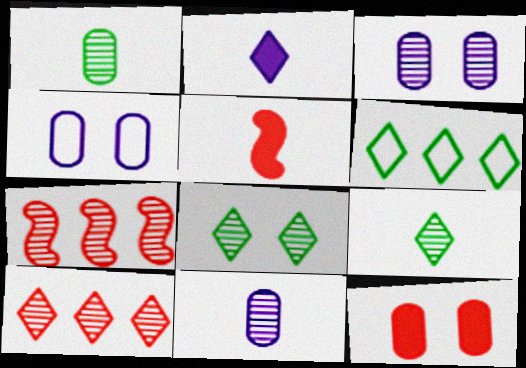[[3, 5, 6], 
[3, 7, 9], 
[7, 8, 11]]